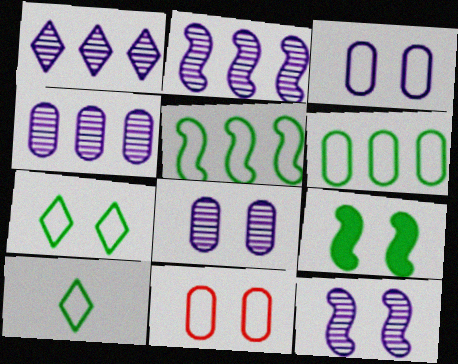[[1, 2, 4]]